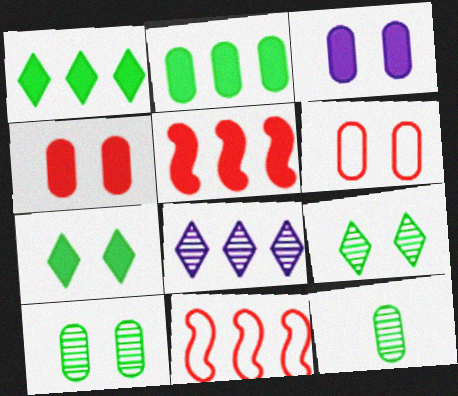[[2, 8, 11], 
[3, 6, 10]]